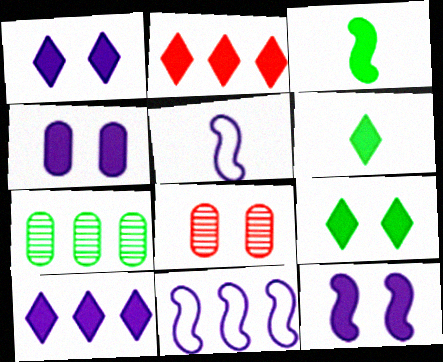[[1, 2, 6], 
[1, 4, 12], 
[2, 3, 4], 
[2, 7, 11], 
[6, 8, 11]]